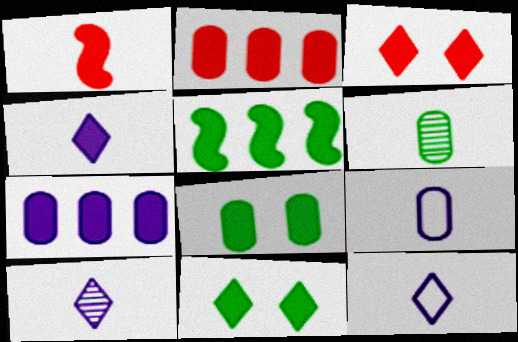[[1, 2, 3], 
[1, 6, 12], 
[1, 7, 11], 
[4, 10, 12]]